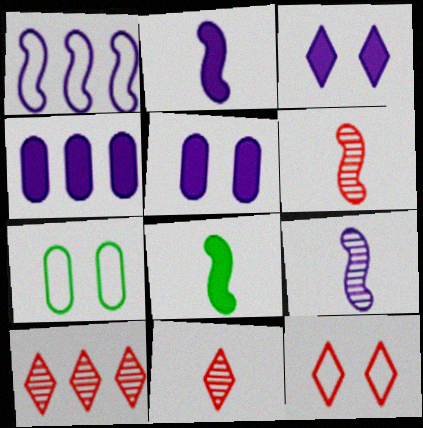[[2, 3, 4], 
[2, 7, 10]]